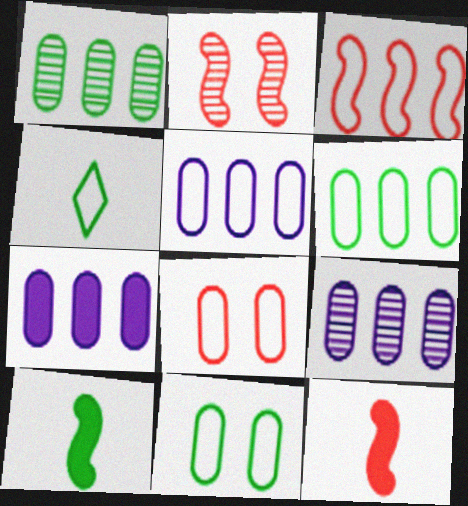[[2, 3, 12], 
[2, 4, 7], 
[5, 7, 9]]